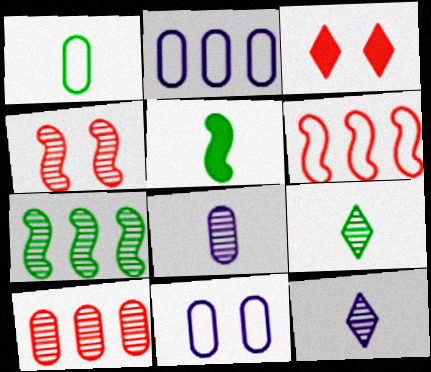[[1, 5, 9]]